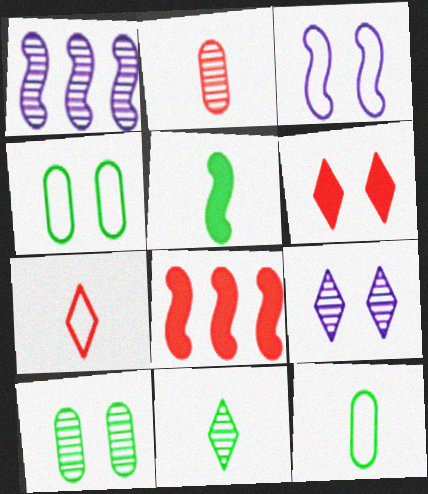[[1, 6, 12], 
[3, 6, 10], 
[5, 11, 12], 
[8, 9, 12]]